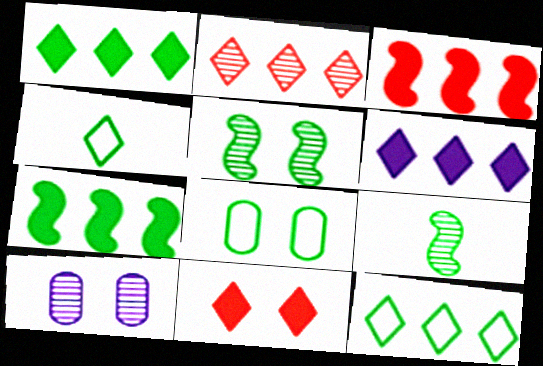[[1, 8, 9], 
[2, 6, 12], 
[2, 9, 10], 
[3, 4, 10]]